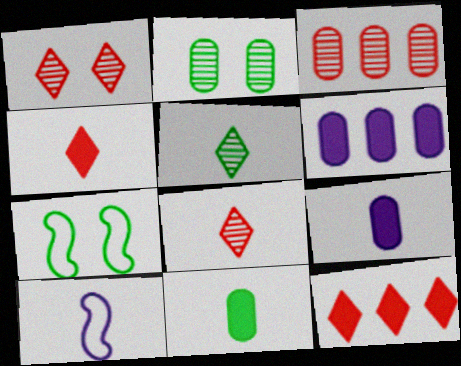[[2, 10, 12], 
[6, 7, 8], 
[8, 10, 11]]